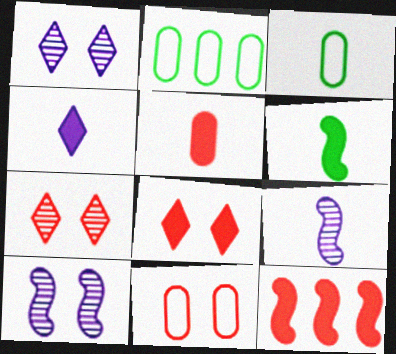[[1, 3, 12], 
[2, 8, 9], 
[4, 5, 6], 
[5, 8, 12]]